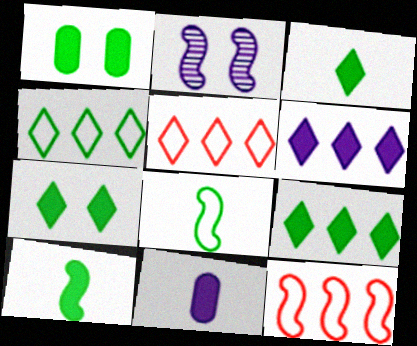[[1, 9, 10], 
[2, 10, 12], 
[3, 7, 9]]